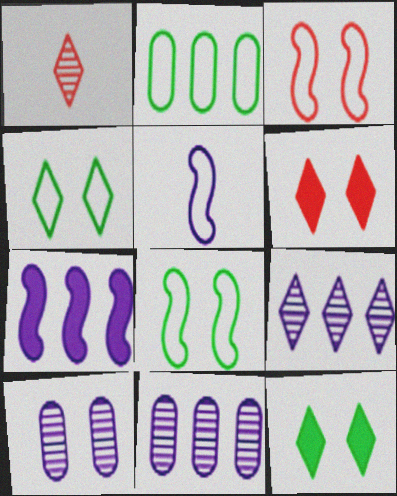[[3, 10, 12], 
[6, 8, 10]]